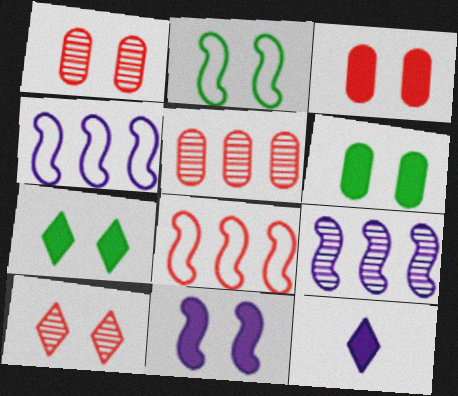[[2, 5, 12], 
[3, 7, 11]]